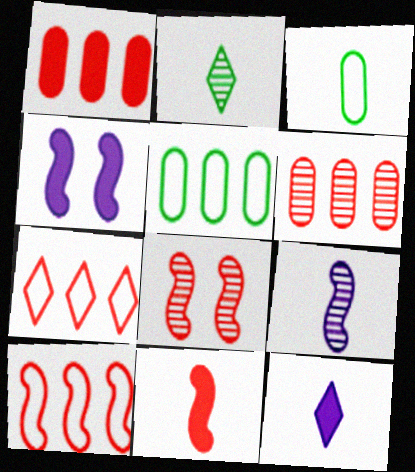[[5, 8, 12], 
[8, 10, 11]]